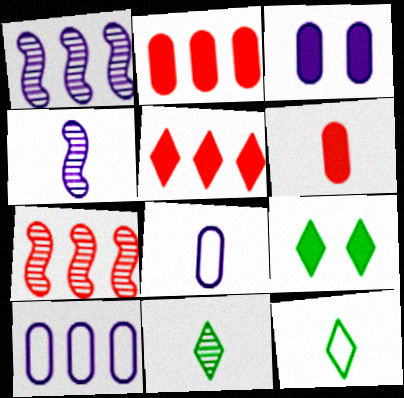[[3, 7, 12], 
[4, 6, 12], 
[7, 8, 9]]